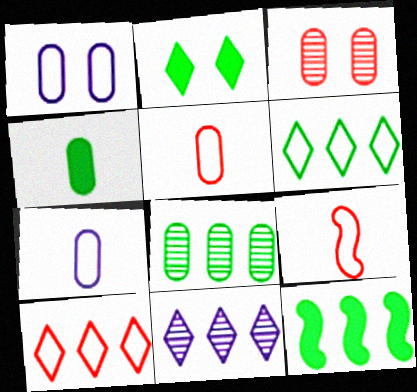[[1, 6, 9], 
[2, 4, 12], 
[6, 8, 12]]